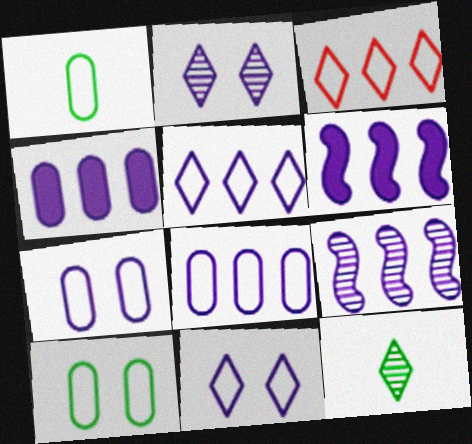[[4, 5, 9]]